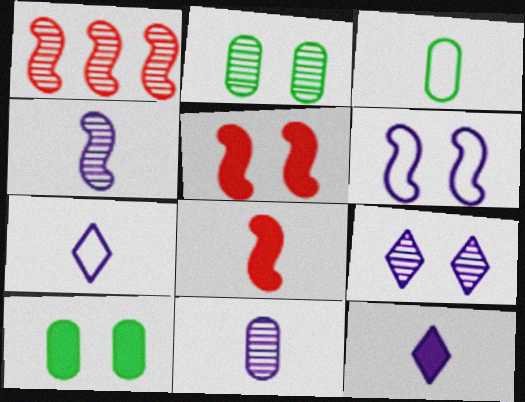[[1, 7, 10]]